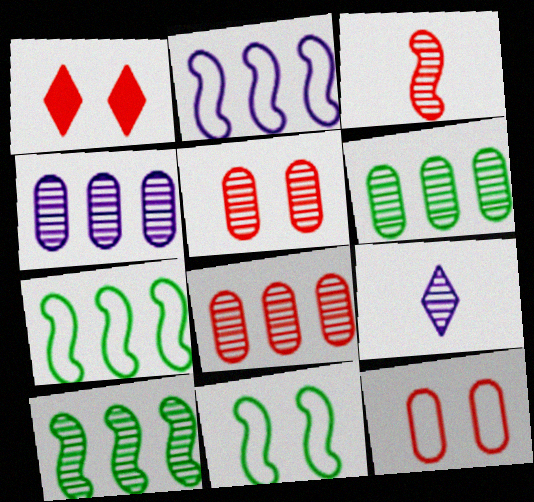[[4, 6, 8], 
[5, 9, 10]]